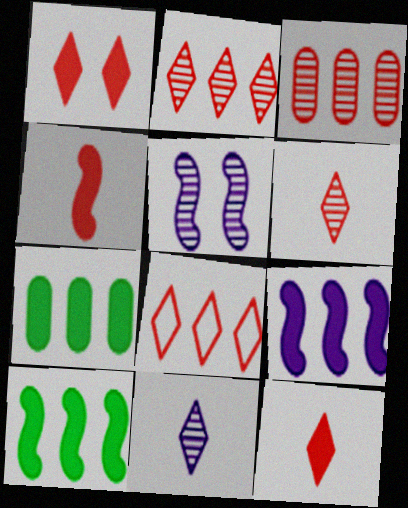[[1, 6, 8]]